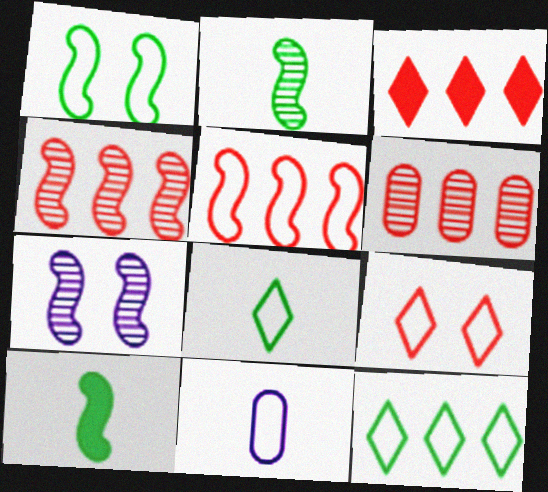[[2, 4, 7], 
[3, 5, 6], 
[5, 7, 10]]